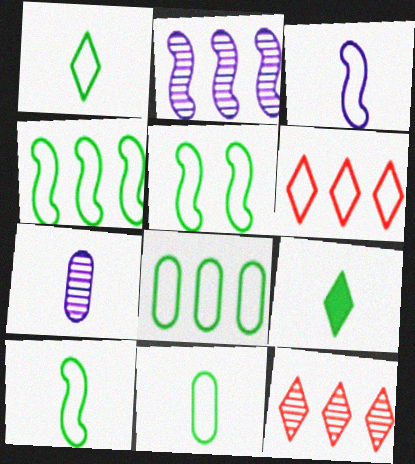[[1, 5, 8], 
[1, 10, 11], 
[4, 5, 10]]